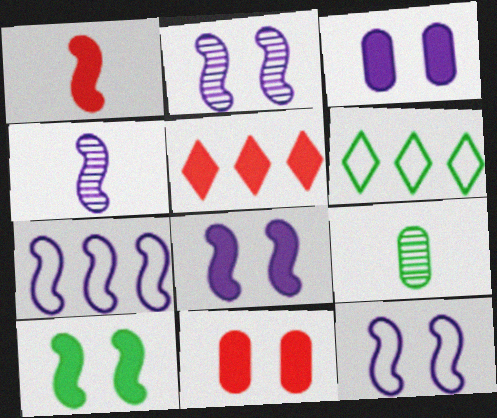[[1, 5, 11], 
[2, 8, 12], 
[4, 6, 11], 
[4, 7, 8], 
[5, 9, 12], 
[6, 9, 10]]